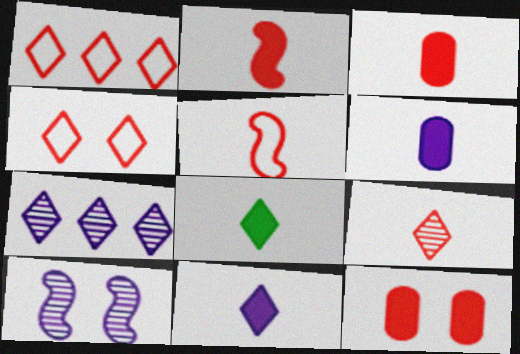[[2, 6, 8], 
[3, 5, 9], 
[4, 7, 8]]